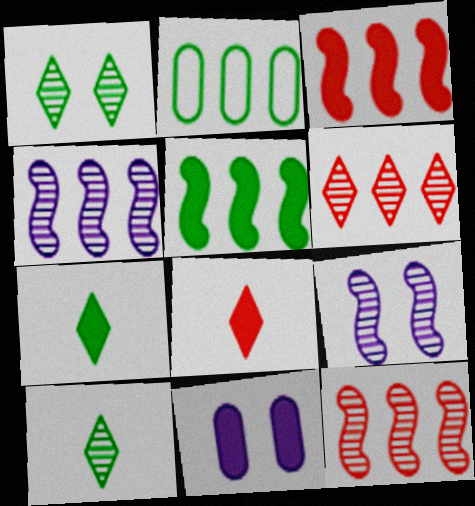[[2, 8, 9], 
[3, 7, 11], 
[5, 8, 11]]